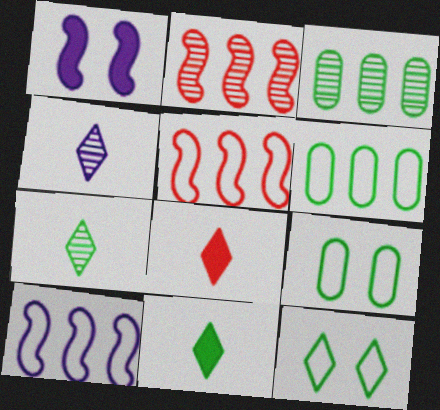[]